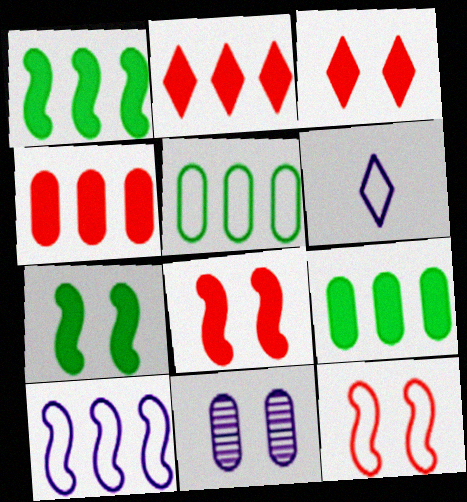[[5, 6, 12]]